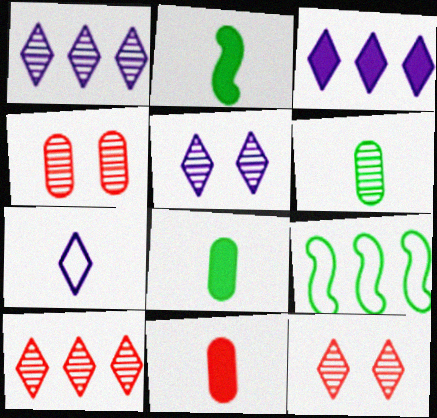[[3, 5, 7], 
[5, 9, 11]]